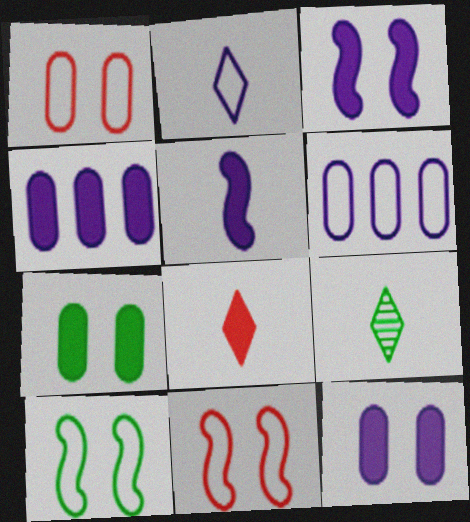[[2, 8, 9], 
[4, 9, 11]]